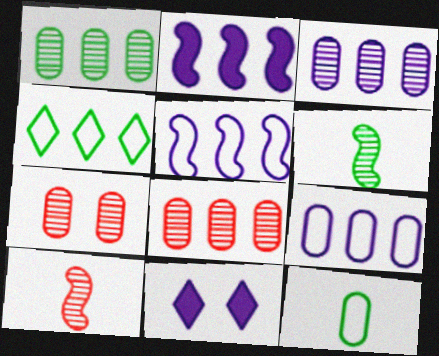[[1, 3, 8], 
[2, 4, 8]]